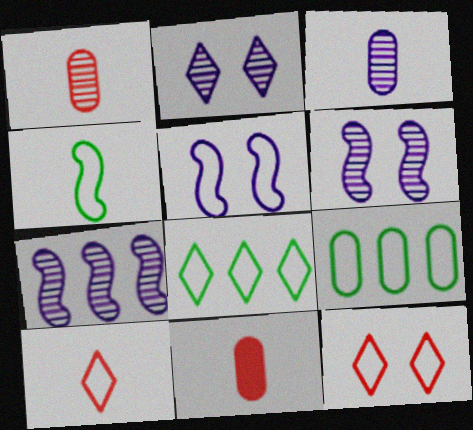[[2, 3, 7], 
[5, 9, 10], 
[6, 8, 11]]